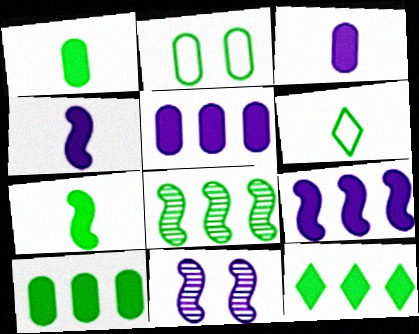[]